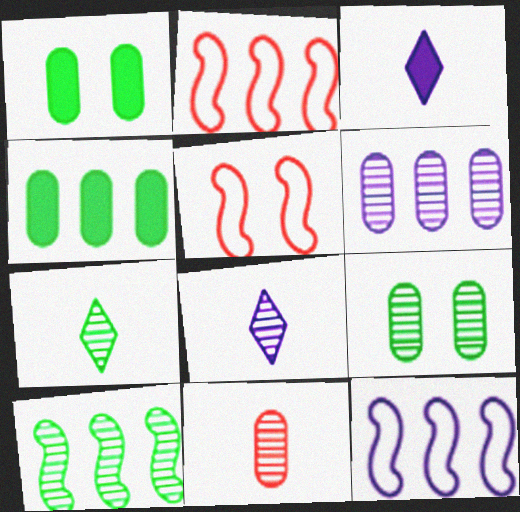[[1, 2, 8], 
[2, 3, 9], 
[4, 5, 8], 
[6, 9, 11], 
[7, 9, 10]]